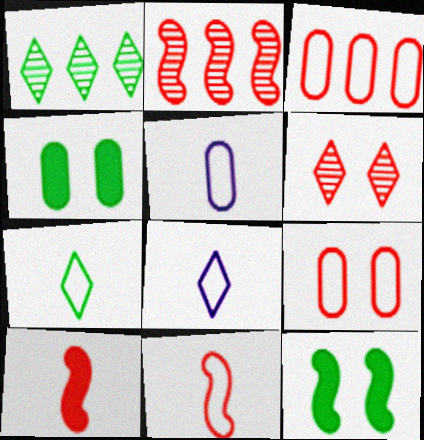[[2, 4, 8], 
[3, 6, 10], 
[5, 7, 11]]